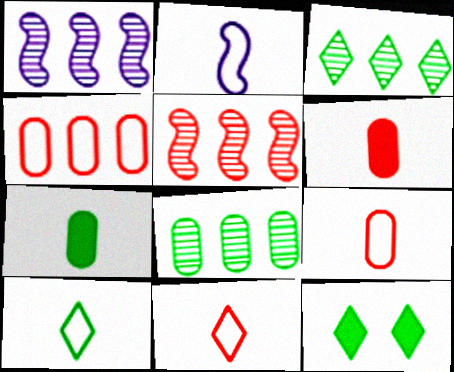[[1, 9, 12], 
[2, 9, 10], 
[3, 10, 12]]